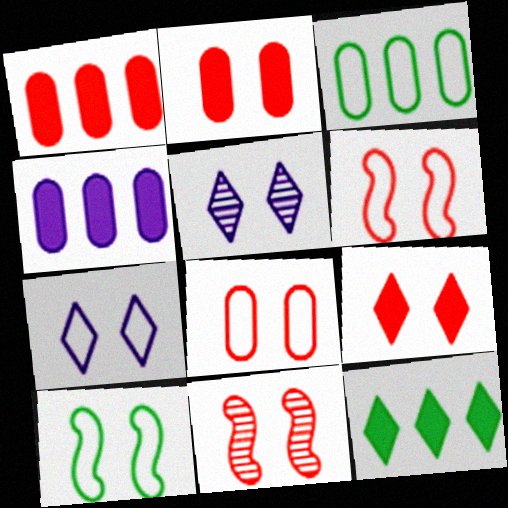[[2, 5, 10], 
[7, 8, 10], 
[8, 9, 11]]